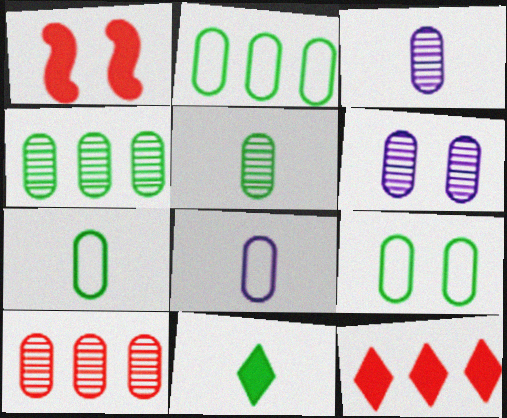[[2, 7, 9], 
[5, 6, 10]]